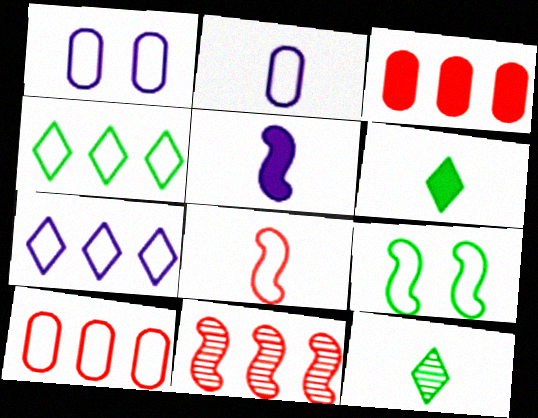[[1, 4, 8], 
[1, 6, 11], 
[5, 9, 11]]